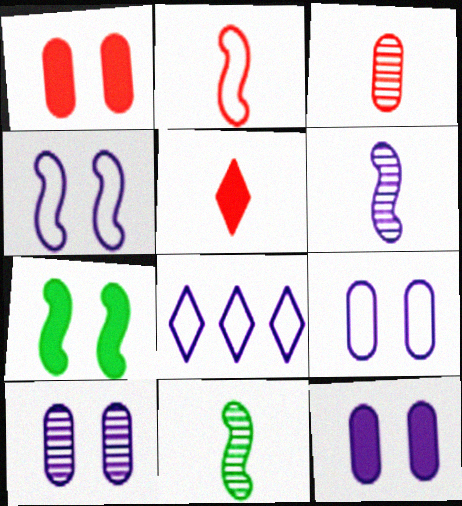[[1, 8, 11], 
[2, 3, 5], 
[3, 7, 8], 
[6, 8, 12], 
[9, 10, 12]]